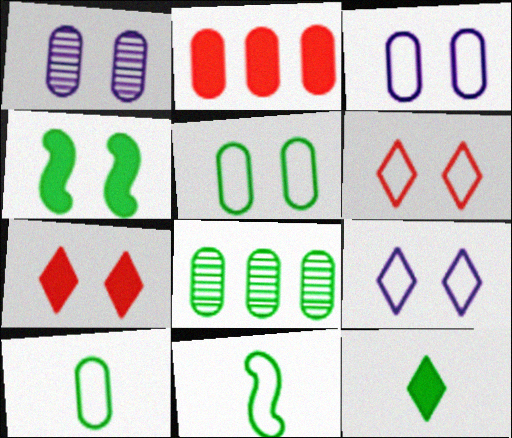[[1, 2, 10], 
[1, 4, 6]]